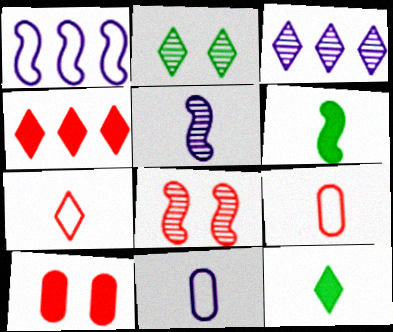[[1, 6, 8], 
[4, 8, 9], 
[5, 9, 12]]